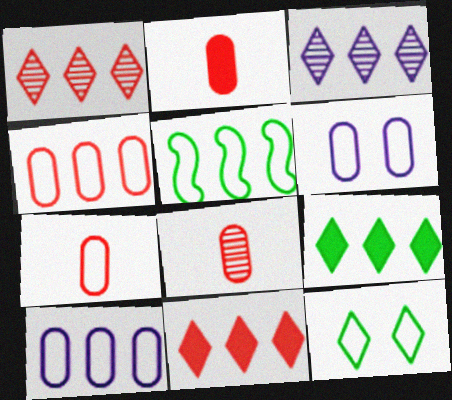[[2, 7, 8]]